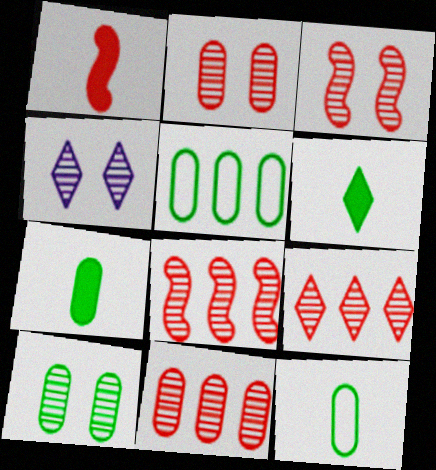[[1, 4, 5], 
[3, 4, 10], 
[5, 7, 10], 
[8, 9, 11]]